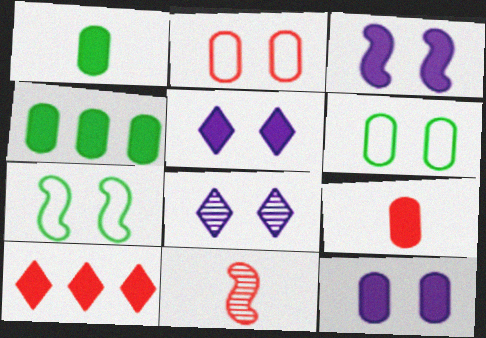[[1, 3, 10], 
[2, 10, 11], 
[3, 5, 12], 
[4, 9, 12]]